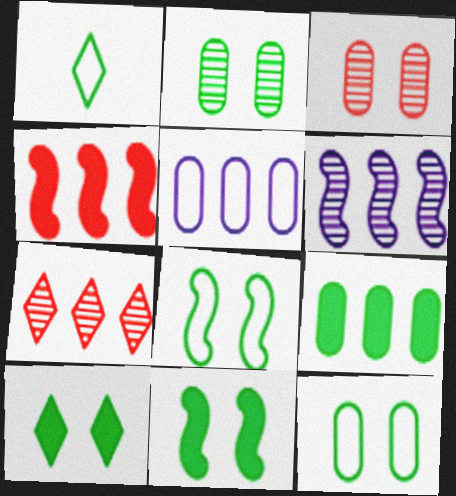[[2, 8, 10]]